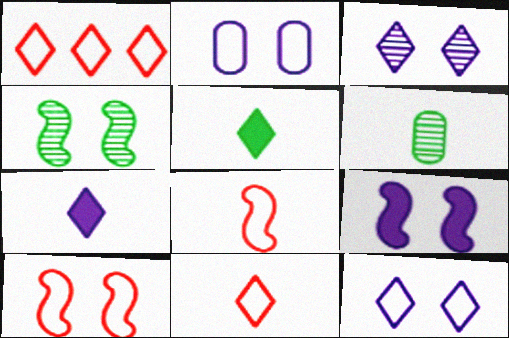[[1, 3, 5], 
[1, 6, 9], 
[2, 3, 9], 
[4, 9, 10], 
[6, 7, 8]]